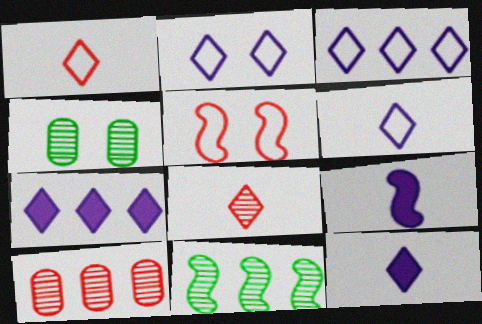[[2, 3, 6], 
[5, 9, 11]]